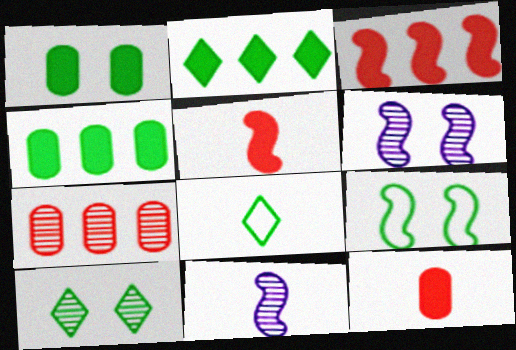[[1, 9, 10], 
[2, 8, 10], 
[3, 9, 11], 
[7, 10, 11], 
[8, 11, 12]]